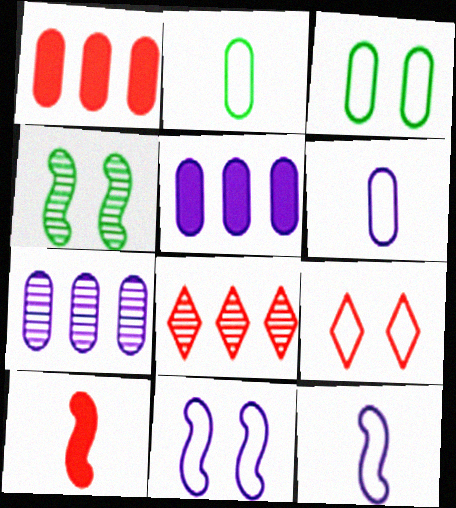[[3, 9, 11]]